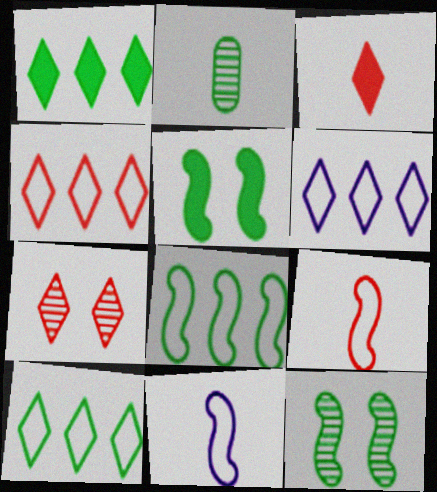[[2, 3, 11], 
[2, 5, 10], 
[3, 4, 7], 
[4, 6, 10]]